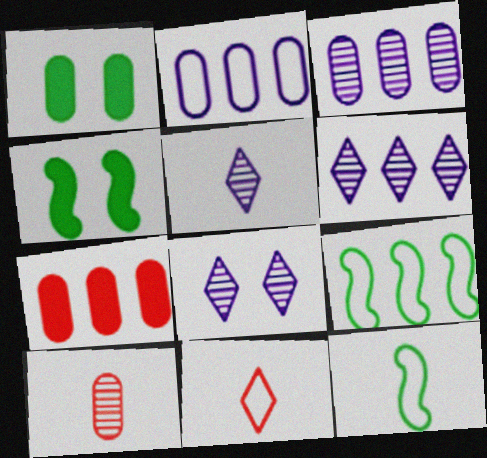[[1, 2, 10], 
[3, 4, 11], 
[5, 6, 8], 
[6, 7, 9], 
[7, 8, 12]]